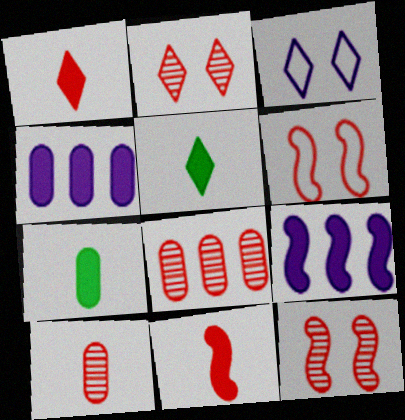[[1, 6, 8]]